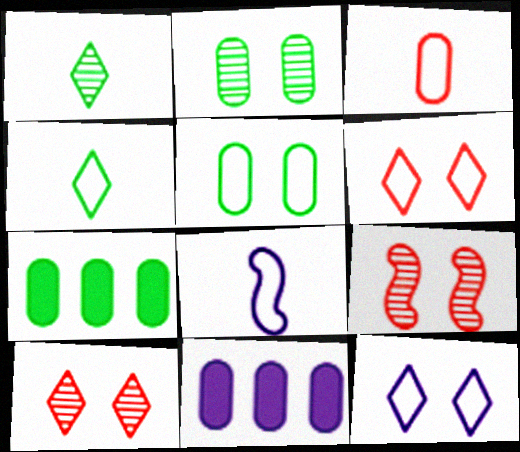[[2, 3, 11], 
[3, 4, 8], 
[4, 9, 11], 
[7, 8, 10]]